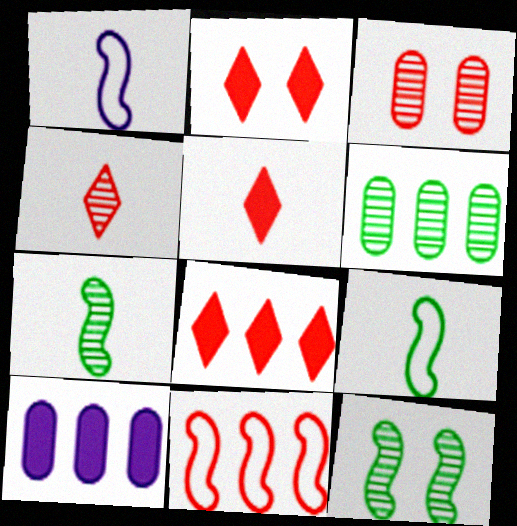[[1, 2, 6], 
[2, 5, 8], 
[3, 5, 11]]